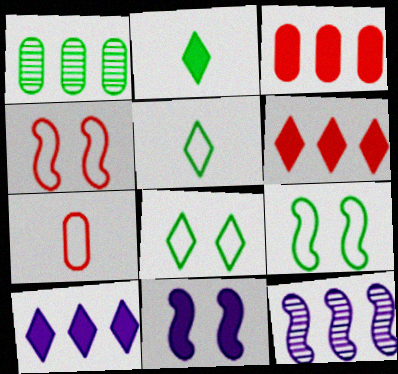[[1, 2, 9], 
[2, 3, 11]]